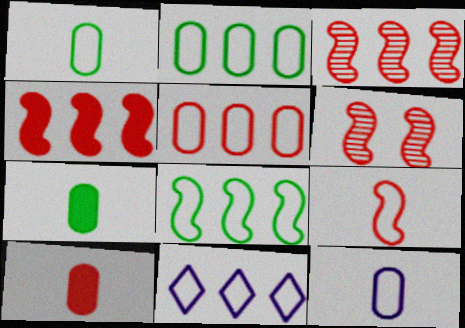[[4, 6, 9], 
[5, 8, 11], 
[6, 7, 11]]